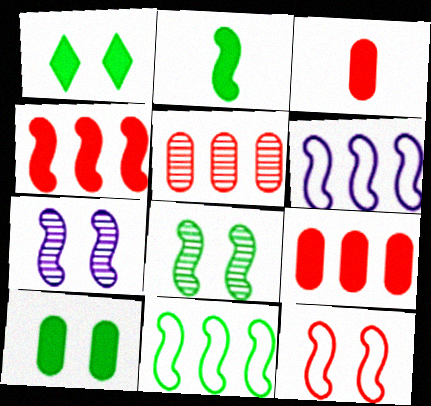[[2, 8, 11]]